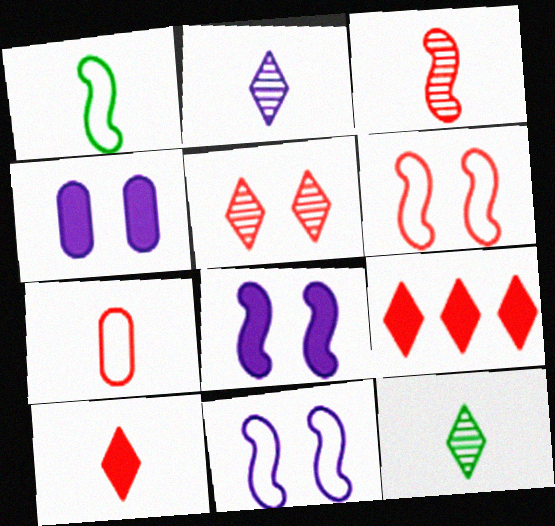[[3, 7, 10]]